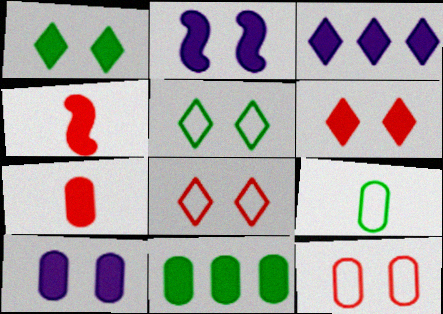[[7, 10, 11]]